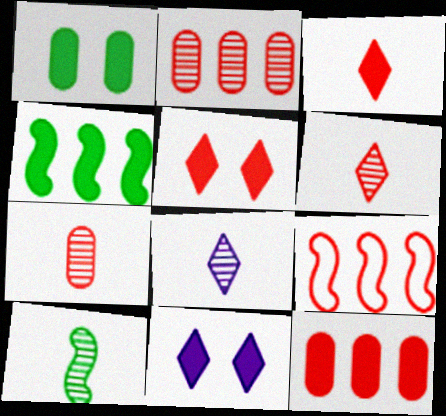[[1, 8, 9], 
[5, 7, 9], 
[7, 8, 10]]